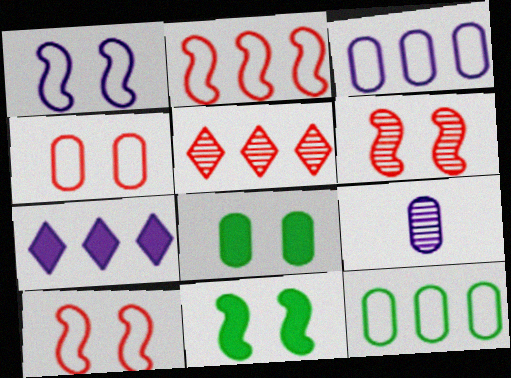[[1, 6, 11], 
[1, 7, 9]]